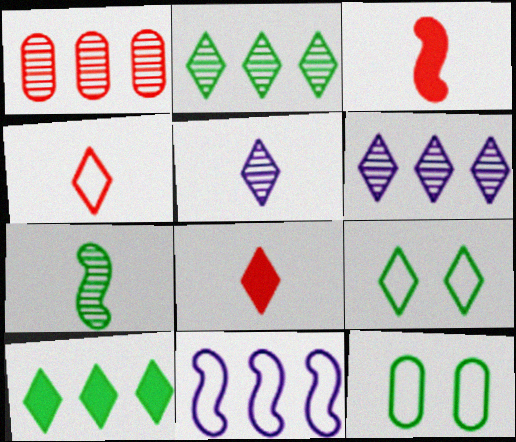[[1, 10, 11], 
[3, 6, 12], 
[4, 11, 12], 
[6, 8, 9], 
[7, 10, 12]]